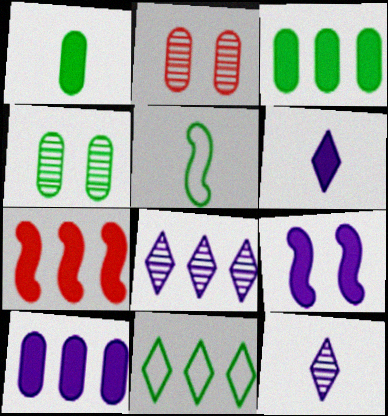[[6, 9, 10]]